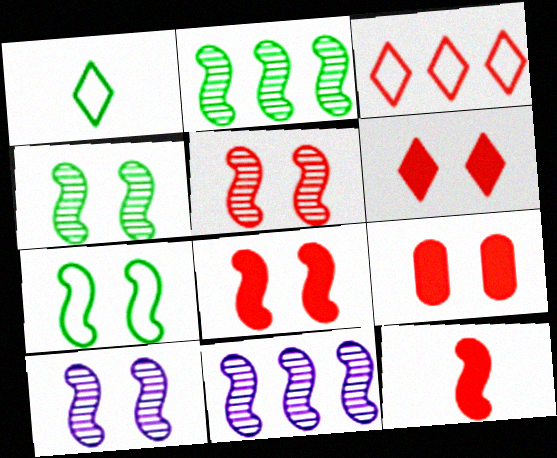[[1, 9, 11], 
[4, 5, 10], 
[6, 8, 9], 
[7, 8, 10], 
[7, 11, 12]]